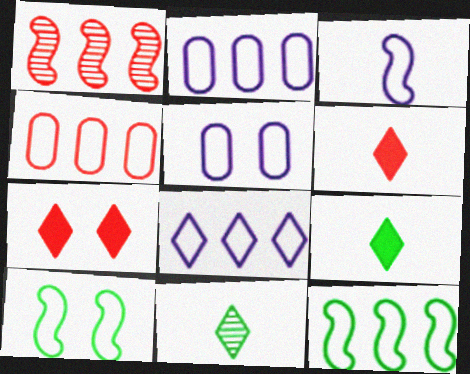[[1, 5, 9], 
[3, 5, 8], 
[4, 8, 12], 
[7, 8, 11]]